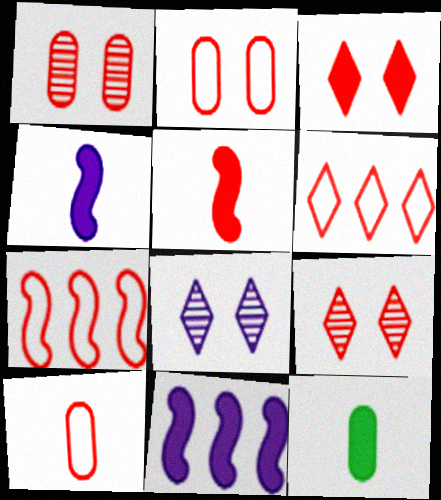[[1, 5, 6], 
[3, 11, 12], 
[7, 8, 12]]